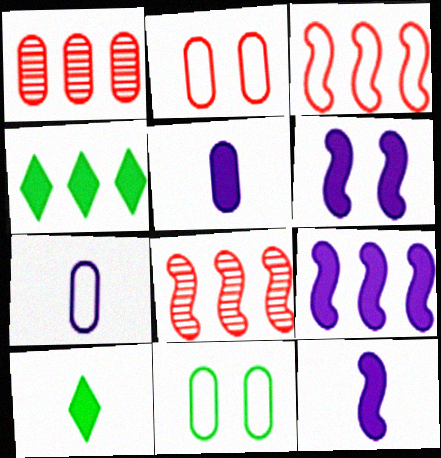[[1, 5, 11], 
[6, 9, 12]]